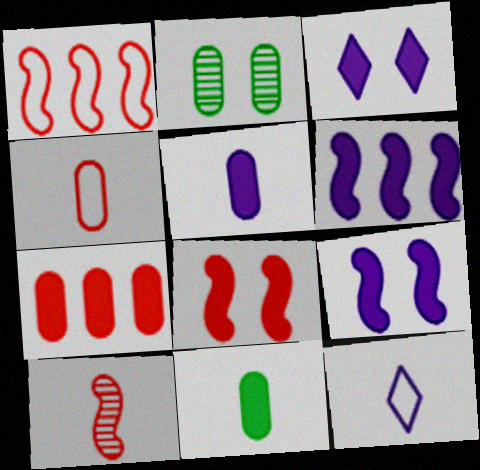[[1, 8, 10], 
[3, 5, 6], 
[10, 11, 12]]